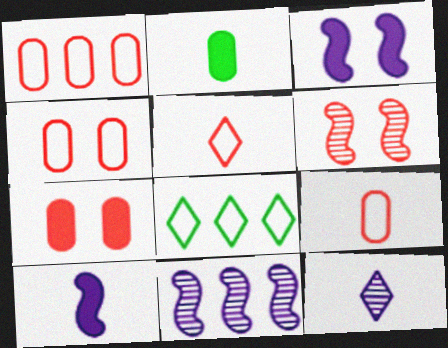[[1, 4, 9]]